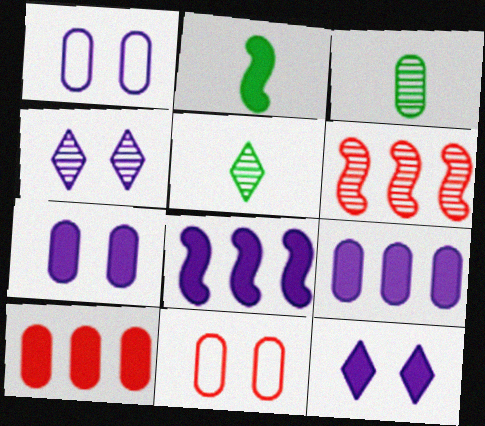[[1, 3, 10], 
[2, 10, 12], 
[3, 4, 6], 
[3, 9, 11], 
[5, 8, 11]]